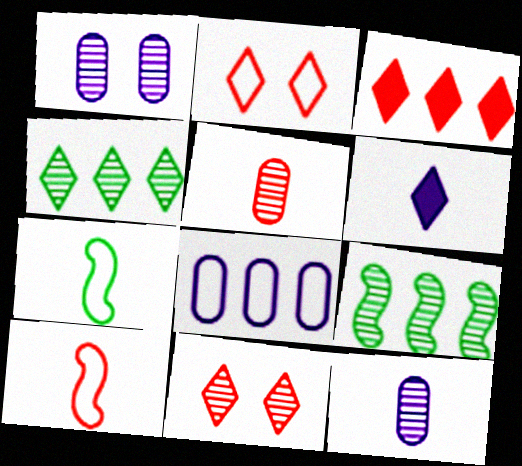[[1, 3, 7], 
[2, 4, 6], 
[2, 7, 8], 
[3, 8, 9], 
[5, 6, 7], 
[9, 11, 12]]